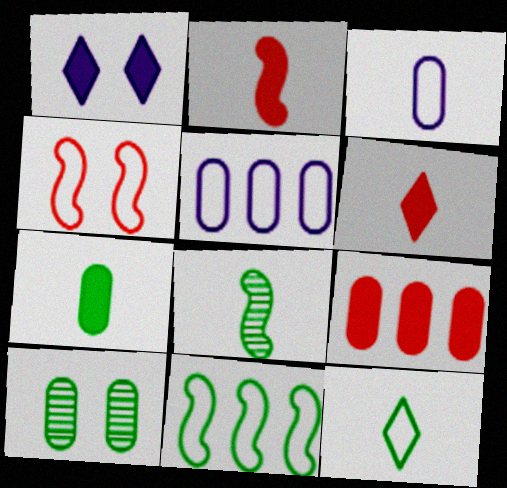[[1, 4, 10], 
[3, 6, 8], 
[3, 9, 10], 
[4, 5, 12], 
[7, 8, 12]]